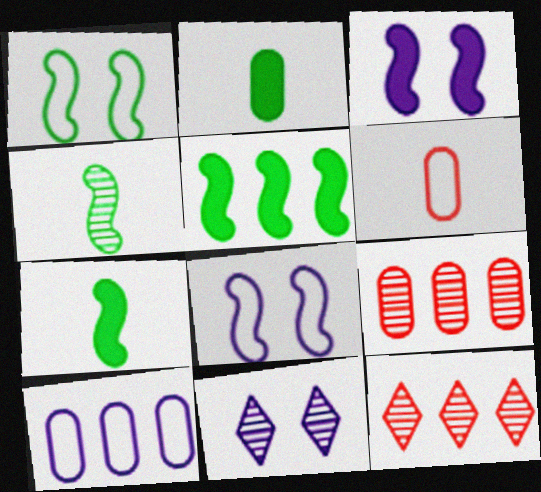[[1, 4, 5], 
[2, 8, 12], 
[4, 9, 11], 
[5, 6, 11], 
[5, 10, 12]]